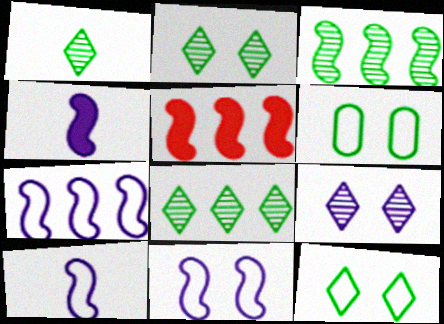[[1, 2, 8], 
[3, 5, 7], 
[7, 10, 11]]